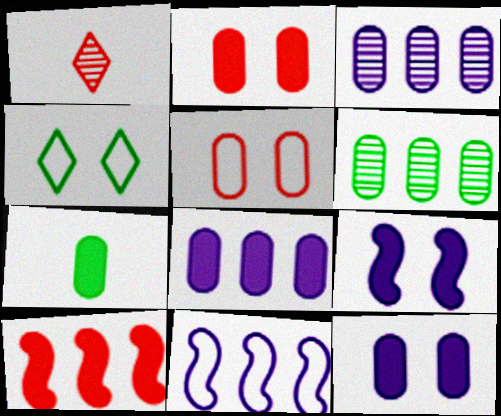[[1, 5, 10], 
[2, 7, 8], 
[3, 5, 7]]